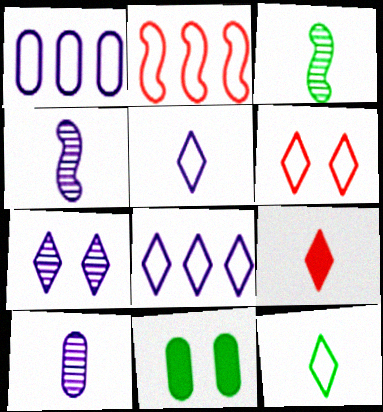[[6, 8, 12]]